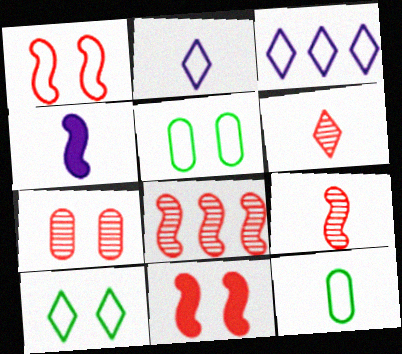[[1, 3, 12], 
[4, 6, 12], 
[6, 7, 8]]